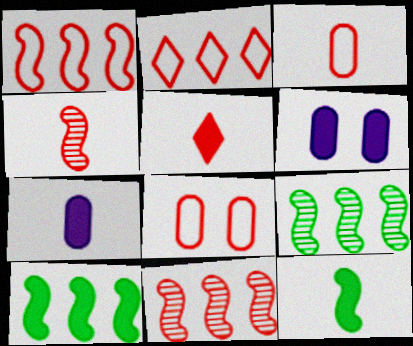[[3, 4, 5], 
[5, 6, 10], 
[5, 7, 12], 
[5, 8, 11]]